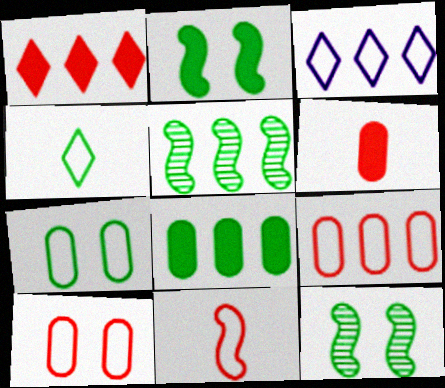[[3, 6, 12], 
[3, 7, 11], 
[4, 8, 12]]